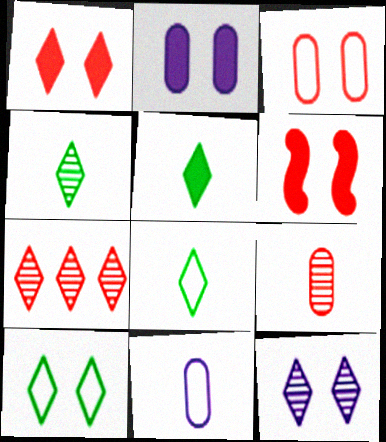[[1, 10, 12], 
[4, 5, 8], 
[4, 7, 12]]